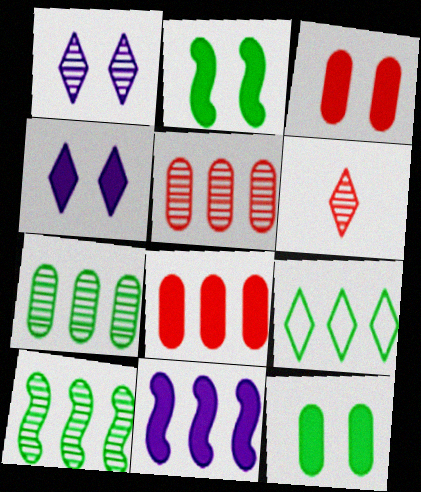[[2, 3, 4], 
[4, 6, 9], 
[5, 9, 11]]